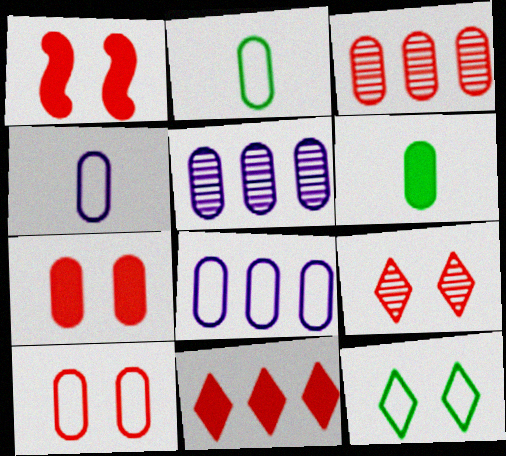[[1, 9, 10], 
[2, 5, 7], 
[2, 8, 10], 
[5, 6, 10]]